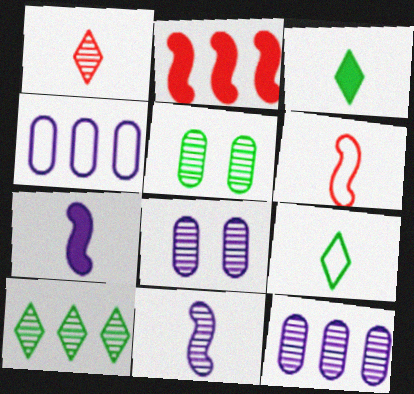[[2, 4, 10], 
[2, 8, 9]]